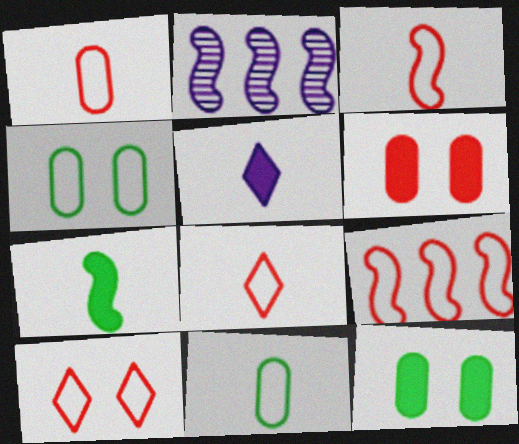[[1, 3, 8], 
[1, 9, 10], 
[2, 8, 12]]